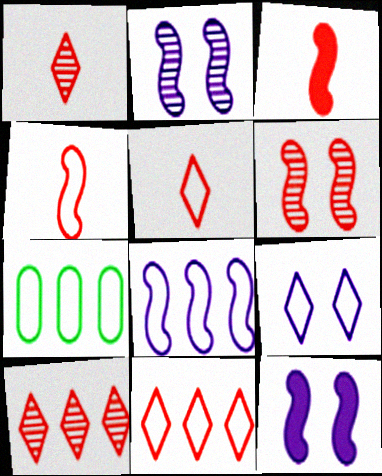[[1, 7, 12], 
[4, 7, 9], 
[7, 8, 11]]